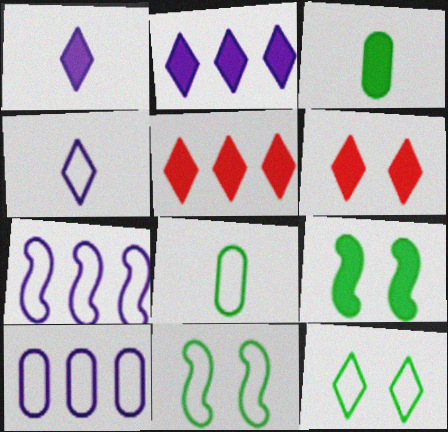[]